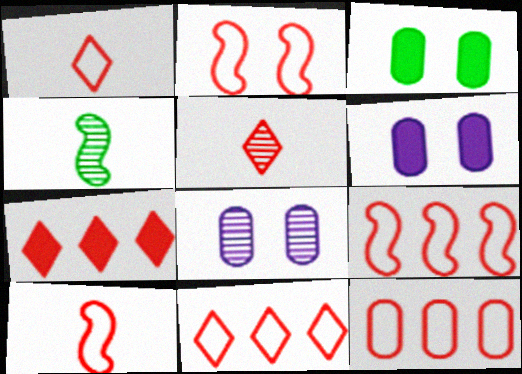[[1, 2, 12], 
[2, 9, 10], 
[4, 6, 11], 
[9, 11, 12]]